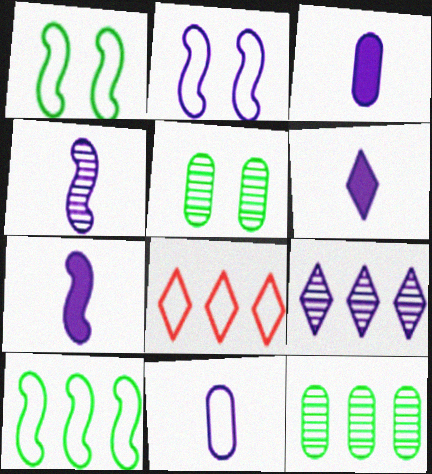[[1, 8, 11], 
[2, 3, 9], 
[3, 6, 7], 
[4, 6, 11], 
[5, 7, 8]]